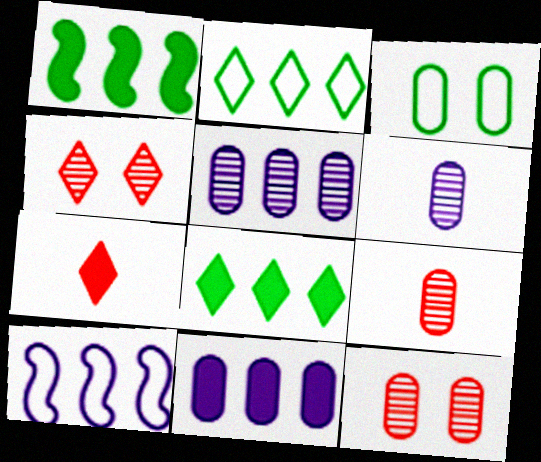[[3, 9, 11]]